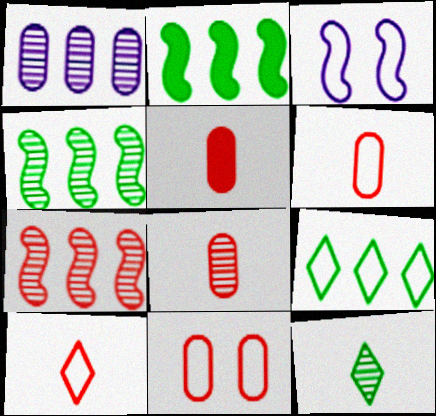[[3, 6, 9], 
[5, 6, 8]]